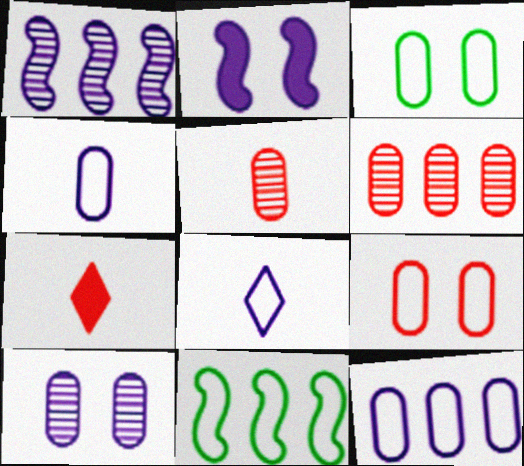[[1, 3, 7], 
[7, 10, 11], 
[8, 9, 11]]